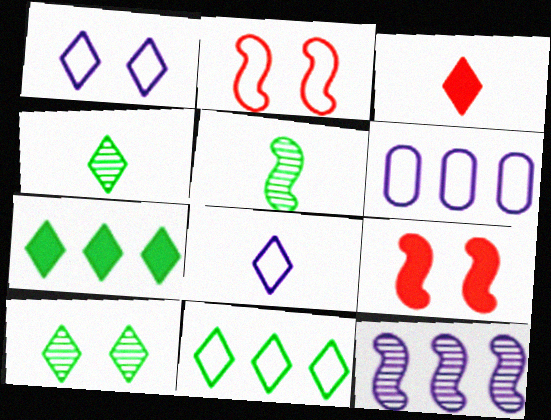[[3, 4, 8], 
[4, 6, 9]]